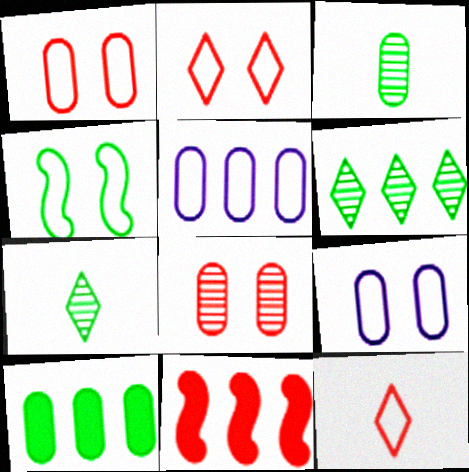[[2, 4, 9], 
[4, 5, 12], 
[4, 7, 10], 
[5, 6, 11], 
[7, 9, 11], 
[8, 11, 12]]